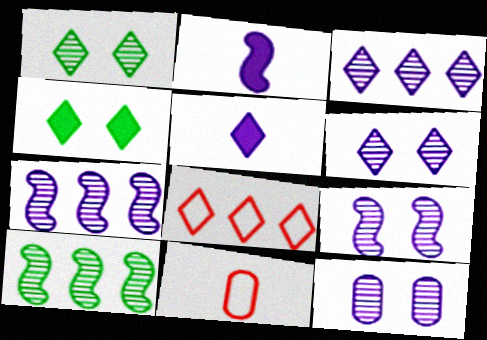[[1, 5, 8], 
[4, 7, 11], 
[6, 9, 12]]